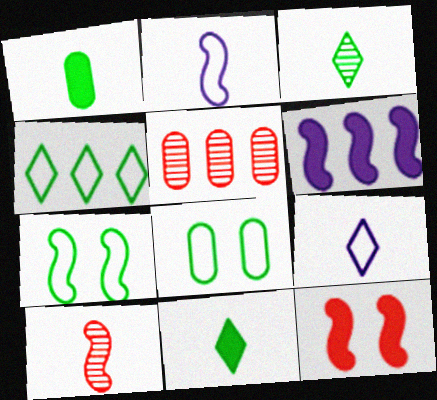[[1, 9, 10], 
[4, 5, 6], 
[6, 7, 10]]